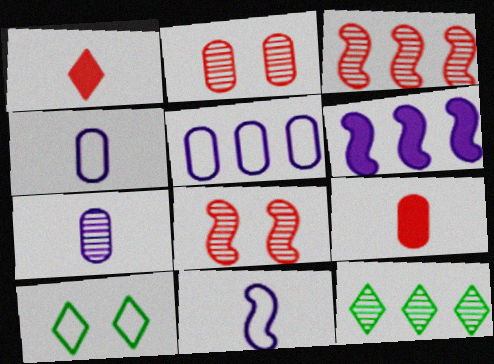[[7, 8, 12]]